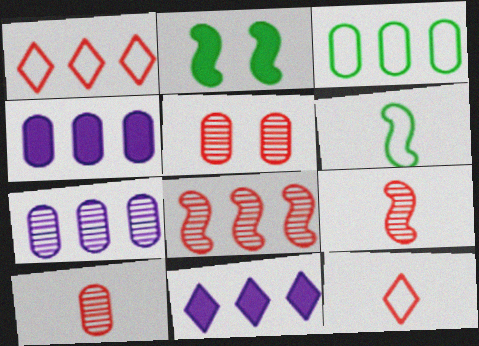[[2, 7, 12], 
[3, 8, 11], 
[5, 6, 11]]